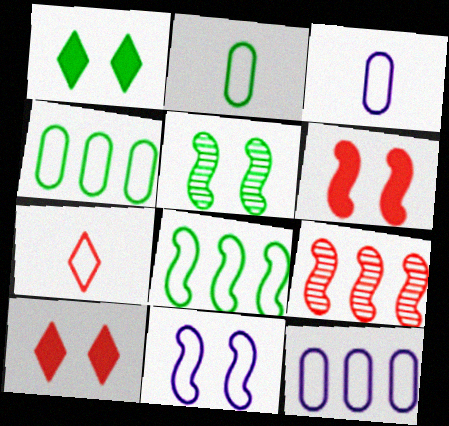[[1, 3, 9], 
[4, 7, 11], 
[5, 6, 11]]